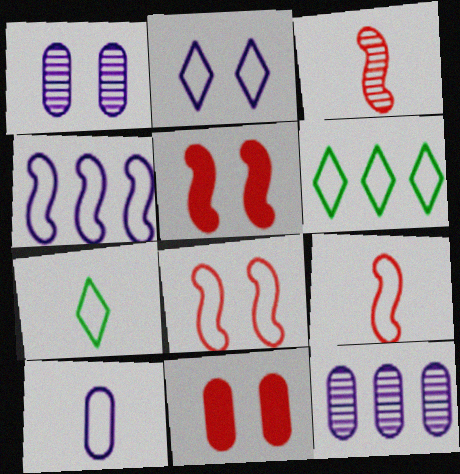[[2, 4, 10], 
[5, 7, 12], 
[6, 8, 10], 
[7, 9, 10]]